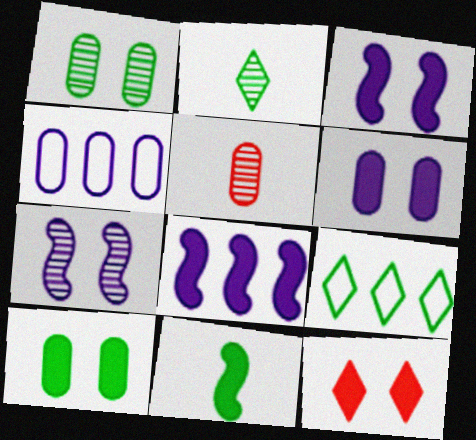[[1, 9, 11], 
[3, 5, 9], 
[3, 10, 12], 
[4, 5, 10]]